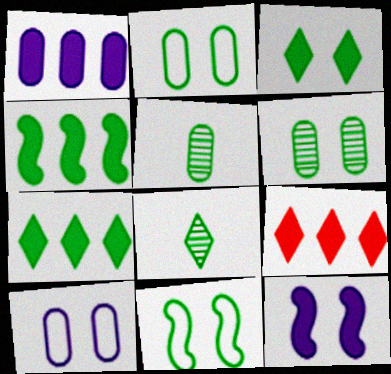[[1, 4, 9], 
[2, 4, 8], 
[3, 6, 11], 
[5, 7, 11]]